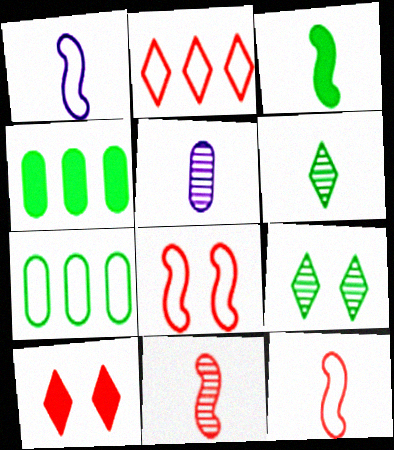[[1, 3, 11], 
[3, 7, 9], 
[5, 6, 11]]